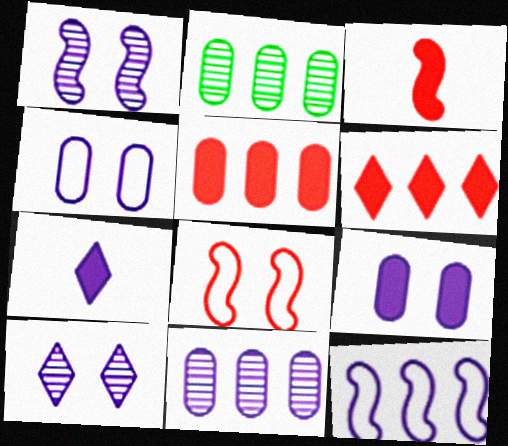[[2, 6, 12], 
[2, 7, 8]]